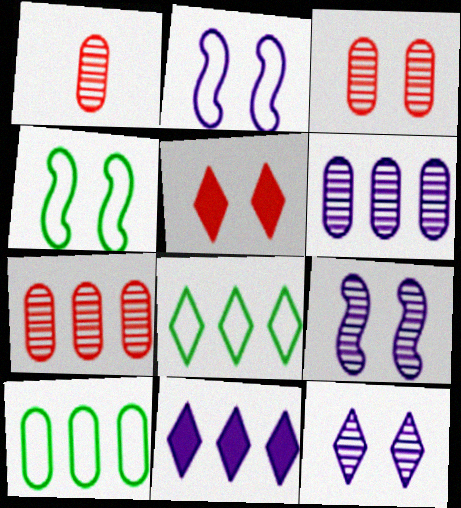[[1, 3, 7], 
[1, 4, 11]]